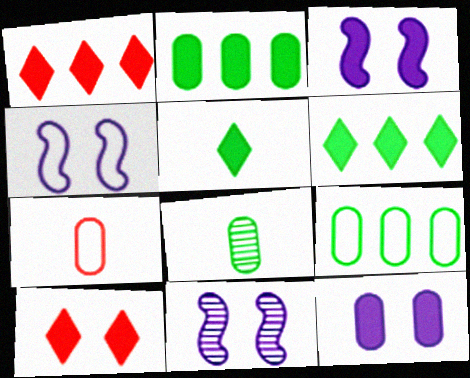[[1, 4, 8], 
[3, 4, 11], 
[6, 7, 11]]